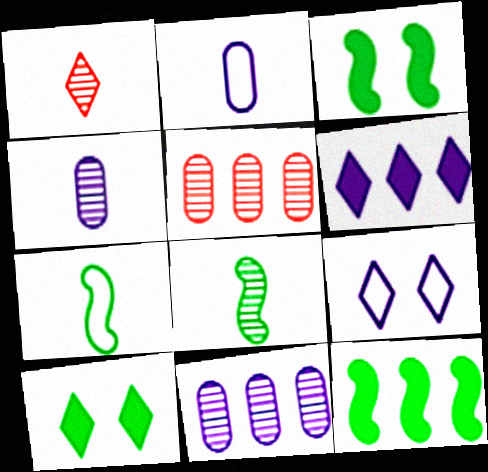[[1, 4, 8]]